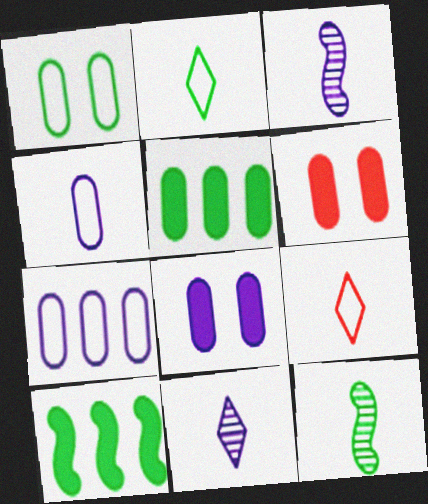[]